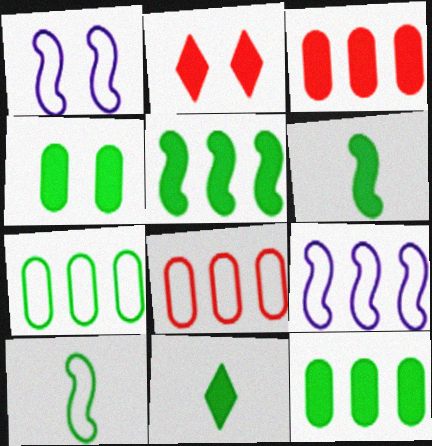[[4, 5, 11]]